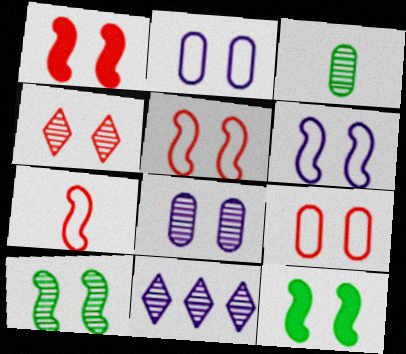[[1, 4, 9], 
[1, 6, 10], 
[2, 4, 12], 
[4, 8, 10]]